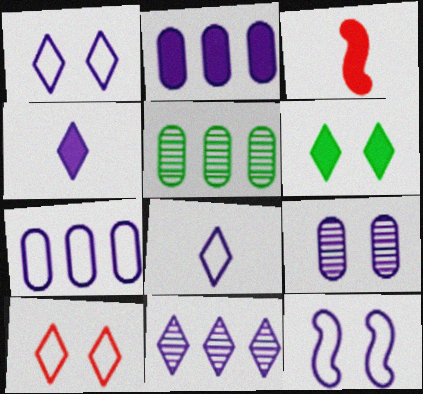[[1, 3, 5], 
[1, 4, 11], 
[2, 3, 6], 
[7, 8, 12]]